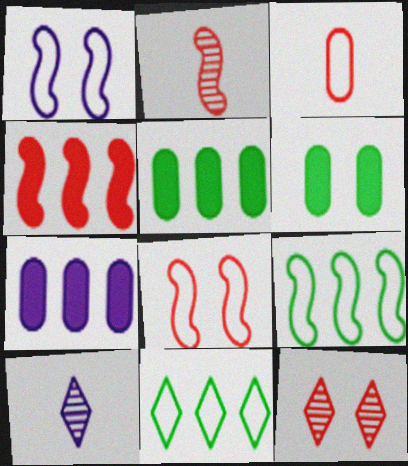[[1, 3, 11], 
[1, 6, 12], 
[1, 7, 10], 
[2, 4, 8], 
[3, 4, 12], 
[5, 8, 10]]